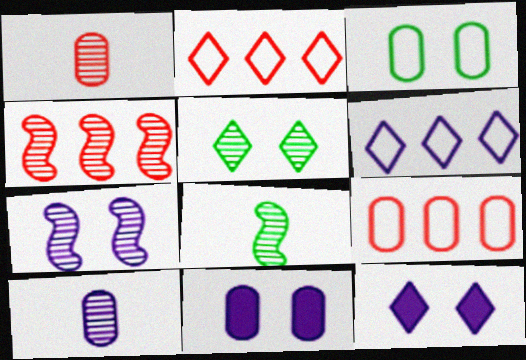[[2, 8, 11], 
[4, 5, 10], 
[4, 7, 8], 
[8, 9, 12]]